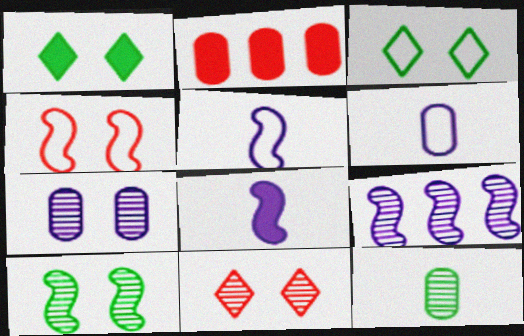[[1, 2, 8], 
[1, 4, 7], 
[7, 10, 11], 
[9, 11, 12]]